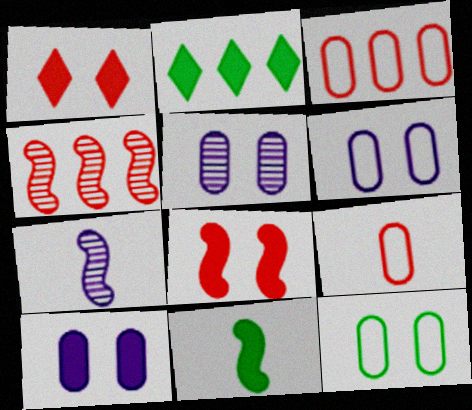[[1, 4, 9], 
[5, 6, 10]]